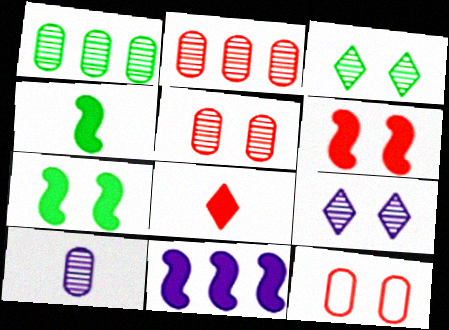[[1, 5, 10], 
[4, 6, 11], 
[7, 9, 12]]